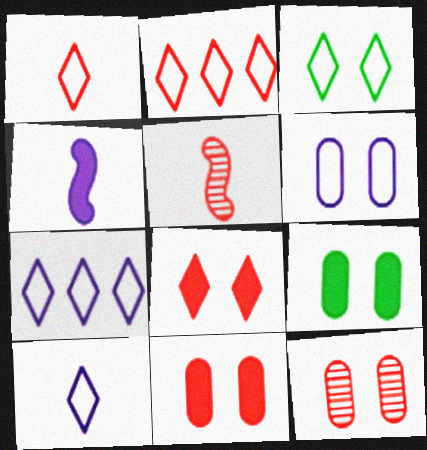[[1, 3, 7], 
[2, 3, 10], 
[2, 5, 11], 
[5, 7, 9], 
[6, 9, 12]]